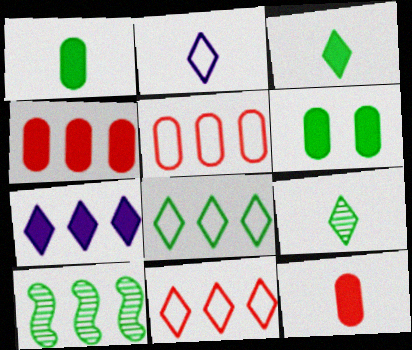[[5, 7, 10]]